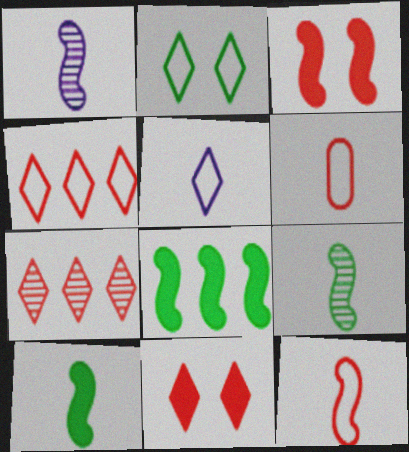[[1, 10, 12], 
[2, 4, 5], 
[3, 6, 7]]